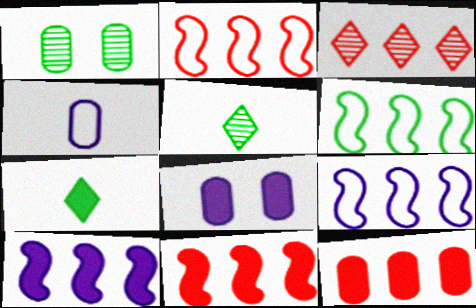[[1, 4, 12], 
[1, 6, 7], 
[2, 3, 12], 
[2, 5, 8], 
[2, 6, 9], 
[7, 8, 11]]